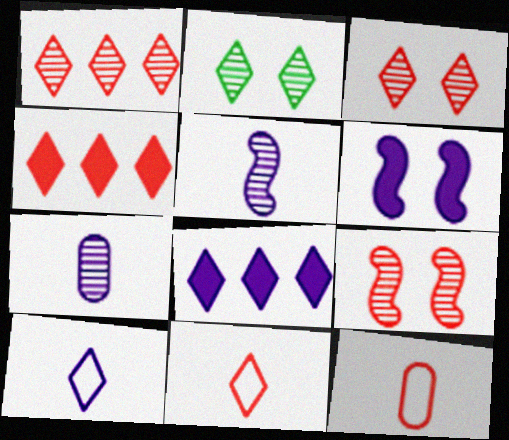[[2, 4, 10], 
[2, 8, 11], 
[3, 4, 11], 
[4, 9, 12]]